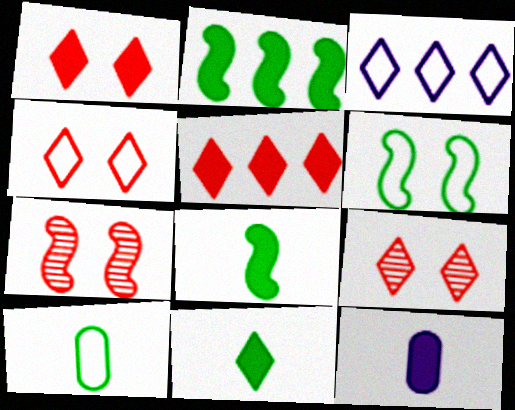[[1, 2, 12], 
[1, 4, 9], 
[3, 9, 11]]